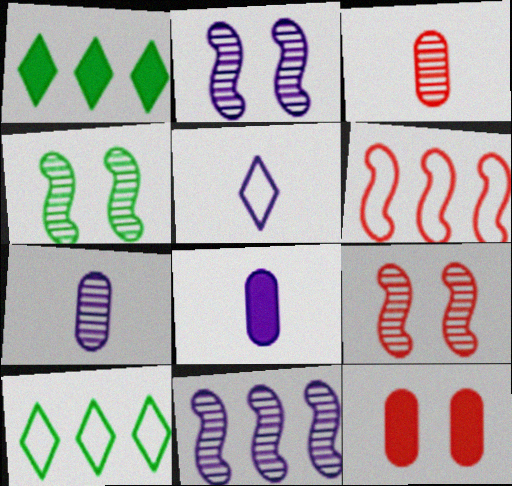[[2, 4, 9], 
[8, 9, 10]]